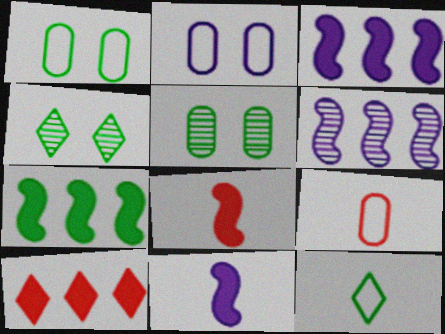[[3, 4, 9], 
[5, 7, 12]]